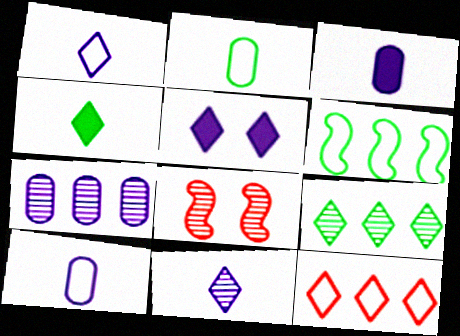[]